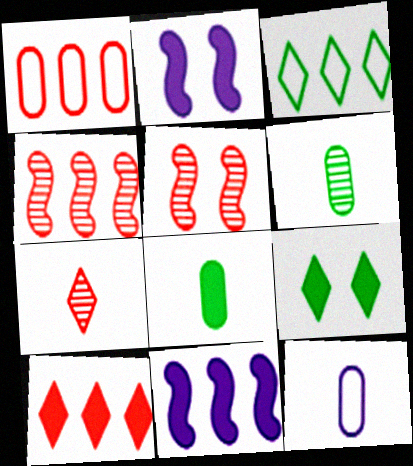[[1, 4, 10], 
[2, 8, 10], 
[4, 9, 12]]